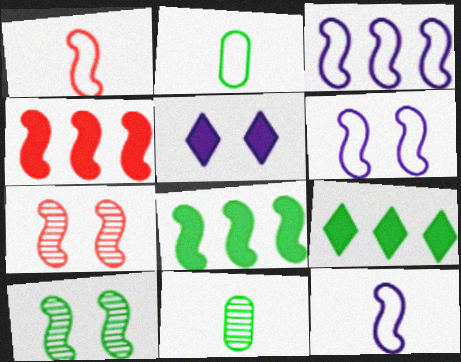[[1, 4, 7], 
[2, 9, 10], 
[3, 6, 12], 
[4, 10, 12], 
[7, 8, 12]]